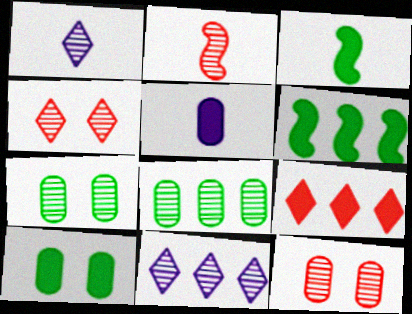[[2, 7, 11]]